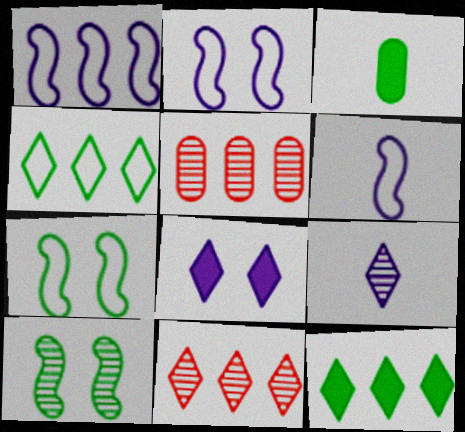[[1, 2, 6], 
[1, 5, 12], 
[2, 3, 11], 
[3, 4, 10], 
[5, 9, 10]]